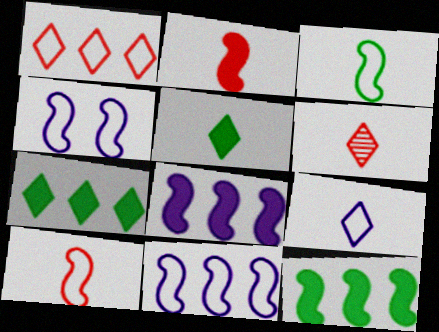[[5, 6, 9]]